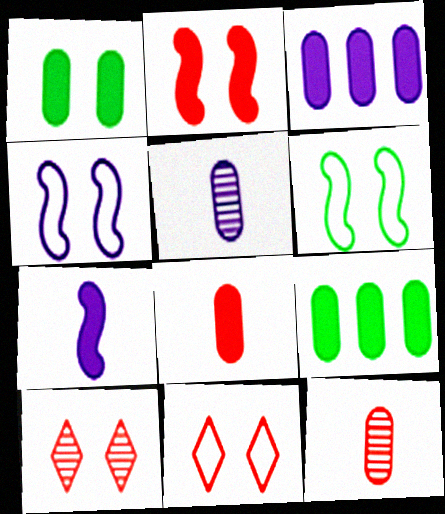[[1, 3, 8], 
[1, 4, 10]]